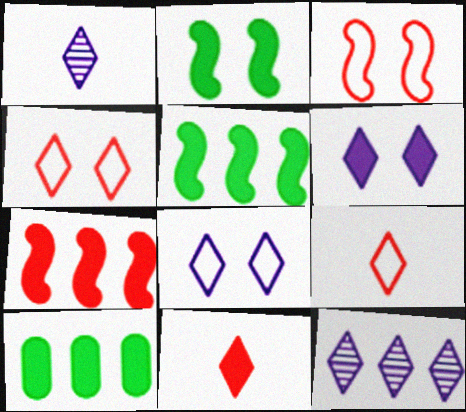[[1, 3, 10]]